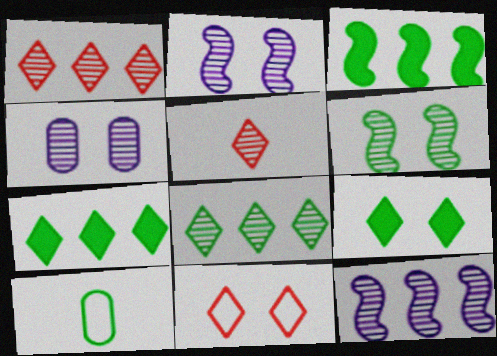[[6, 7, 10]]